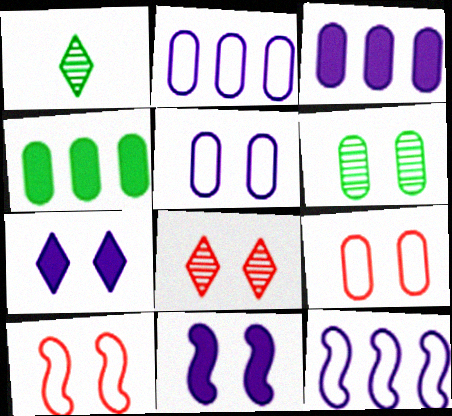[[1, 3, 10], 
[6, 7, 10]]